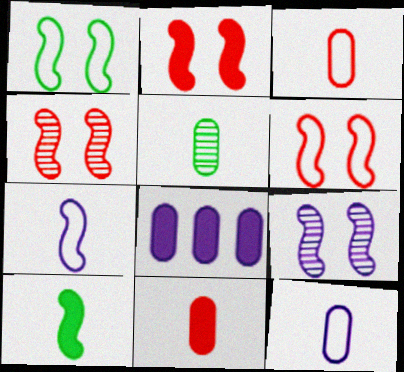[[1, 2, 9], 
[2, 4, 6], 
[5, 11, 12]]